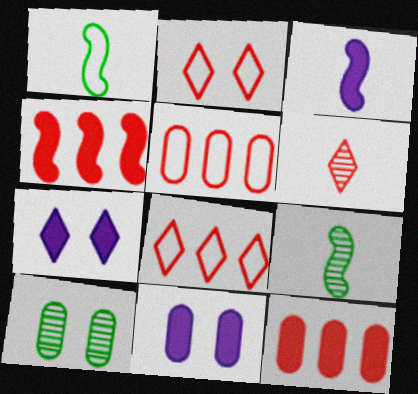[[3, 8, 10], 
[5, 7, 9], 
[8, 9, 11]]